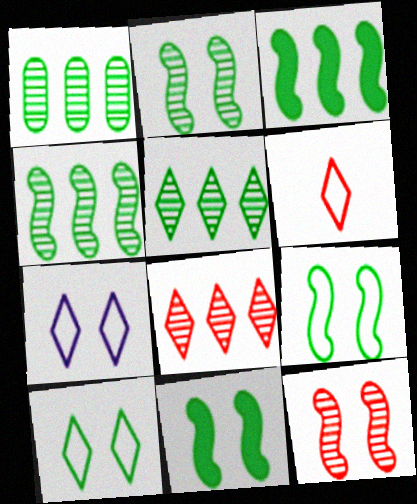[[1, 4, 5], 
[2, 9, 11]]